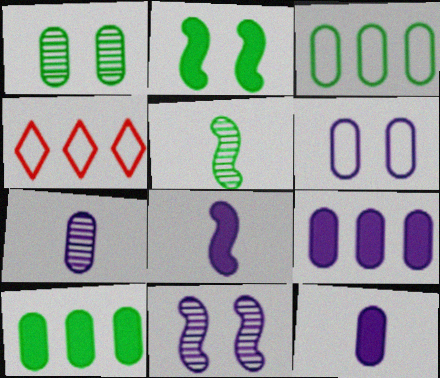[[1, 4, 8], 
[2, 4, 7], 
[6, 7, 9]]